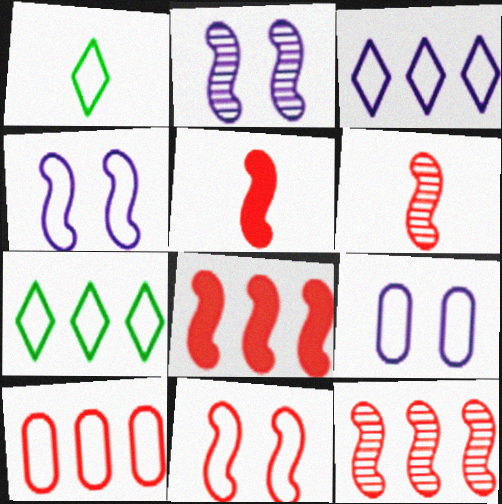[[1, 4, 10], 
[5, 11, 12], 
[6, 8, 11]]